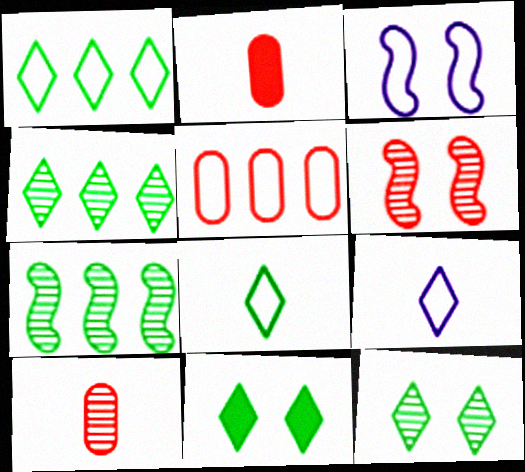[[2, 3, 4], 
[3, 5, 8], 
[4, 8, 11]]